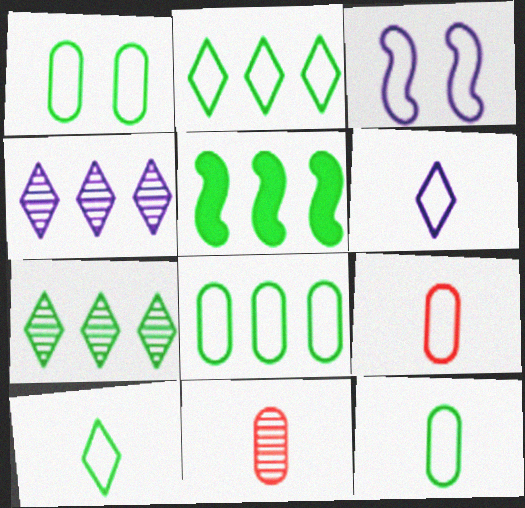[[1, 8, 12], 
[2, 3, 9], 
[5, 7, 8]]